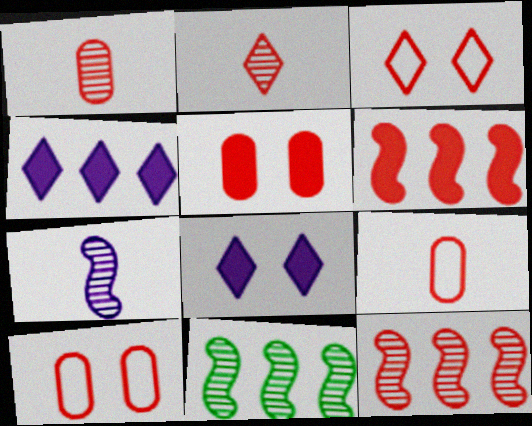[[1, 3, 6], 
[2, 6, 10], 
[8, 9, 11]]